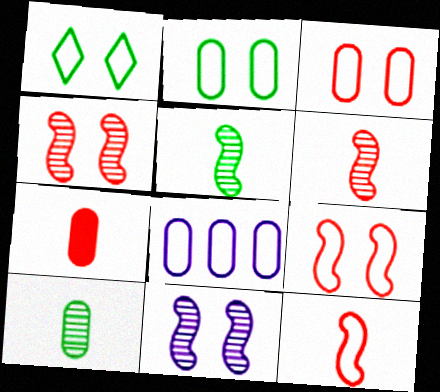[[1, 8, 12]]